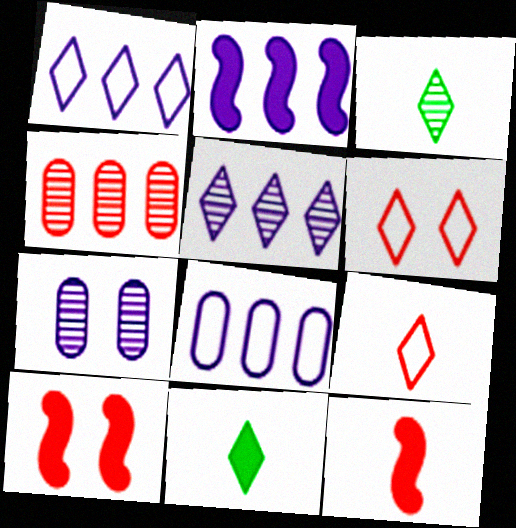[[2, 5, 8], 
[3, 8, 10], 
[4, 6, 12], 
[4, 9, 10], 
[5, 6, 11]]